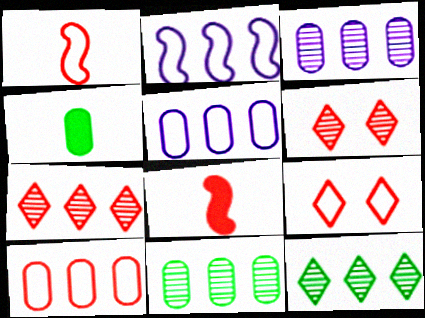[[1, 9, 10], 
[2, 4, 6], 
[6, 8, 10]]